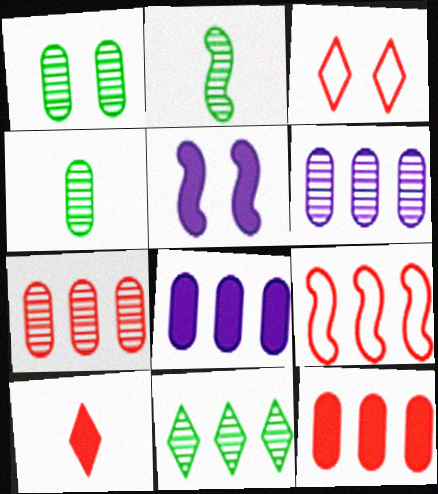[[1, 2, 11], 
[1, 3, 5], 
[2, 3, 8], 
[2, 5, 9], 
[8, 9, 11]]